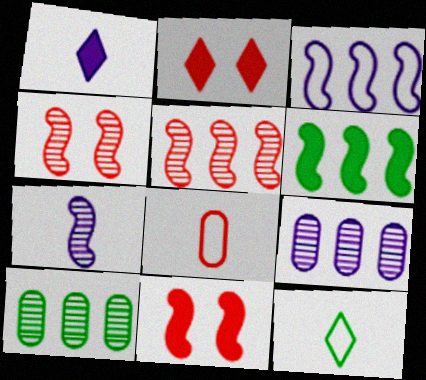[[2, 5, 8], 
[3, 5, 6], 
[9, 11, 12]]